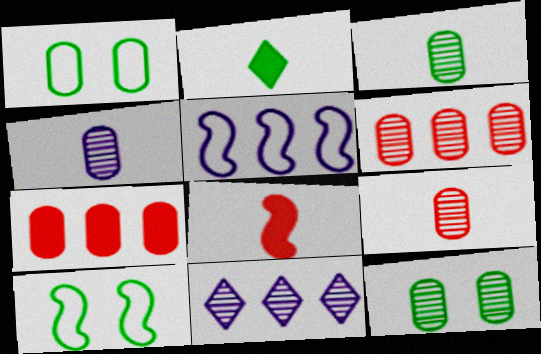[[1, 4, 7], 
[1, 8, 11], 
[3, 4, 9], 
[4, 6, 12]]